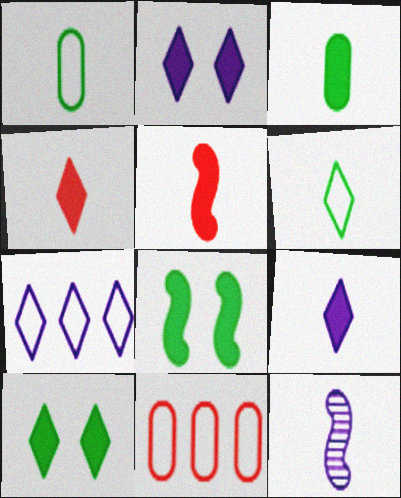[[1, 4, 12], 
[3, 5, 9], 
[10, 11, 12]]